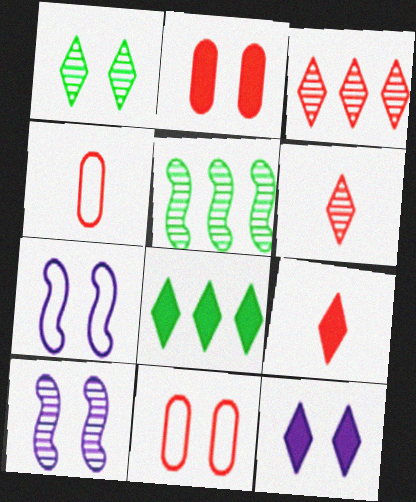[[1, 2, 7], 
[4, 5, 12], 
[4, 8, 10], 
[8, 9, 12]]